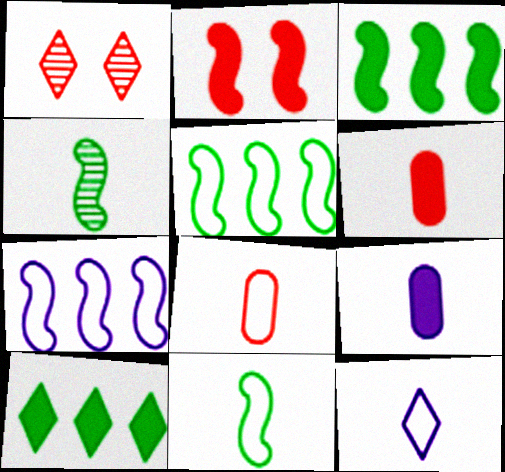[[1, 5, 9], 
[1, 10, 12], 
[2, 4, 7], 
[2, 9, 10], 
[4, 6, 12], 
[8, 11, 12]]